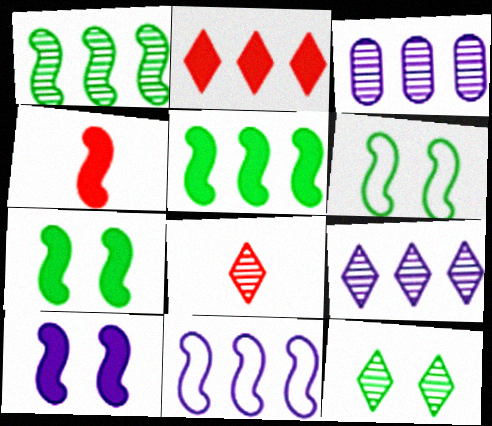[[4, 5, 10], 
[8, 9, 12]]